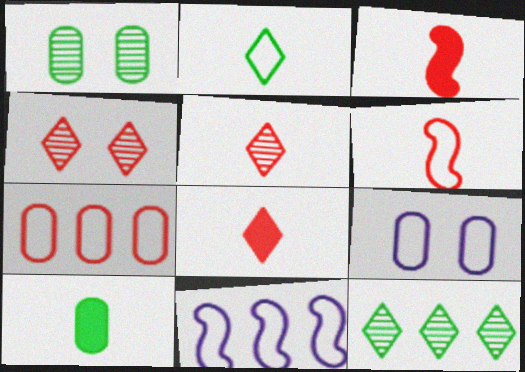[[1, 8, 11], 
[3, 4, 7], 
[3, 9, 12], 
[4, 10, 11]]